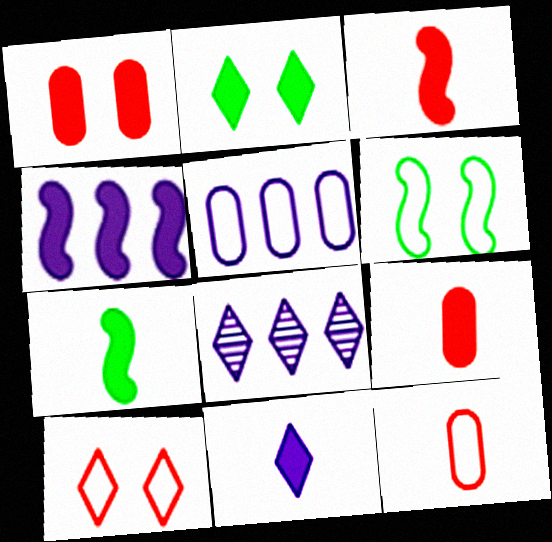[[2, 4, 9], 
[4, 5, 8], 
[6, 8, 9], 
[7, 9, 11]]